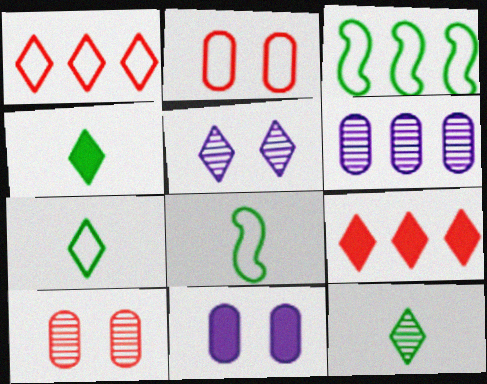[[1, 4, 5], 
[3, 6, 9], 
[4, 7, 12], 
[5, 7, 9]]